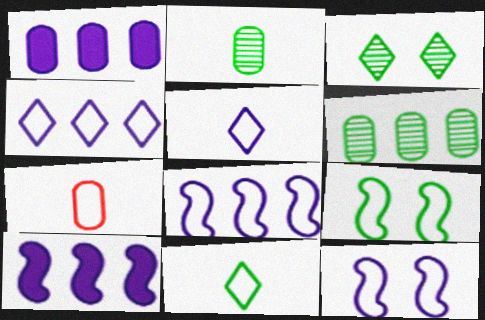[[3, 7, 10], 
[4, 7, 9]]